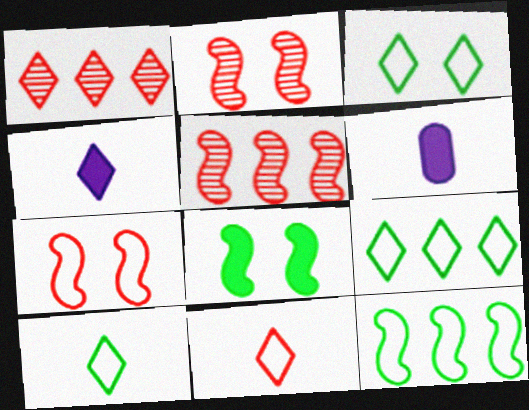[[1, 3, 4], 
[2, 6, 9], 
[3, 5, 6], 
[3, 9, 10]]